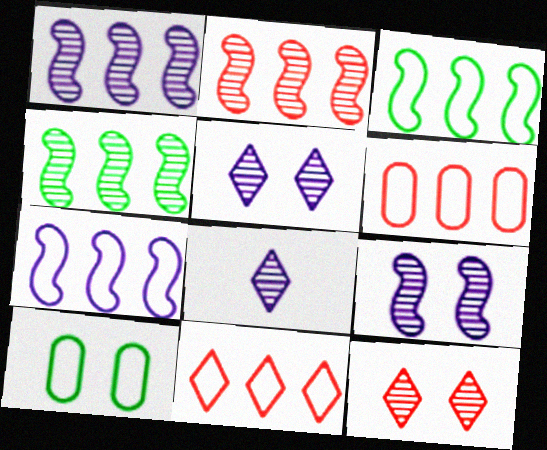[[1, 2, 4]]